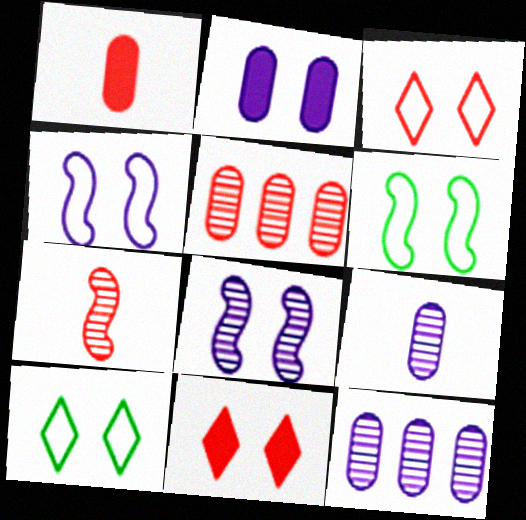[]